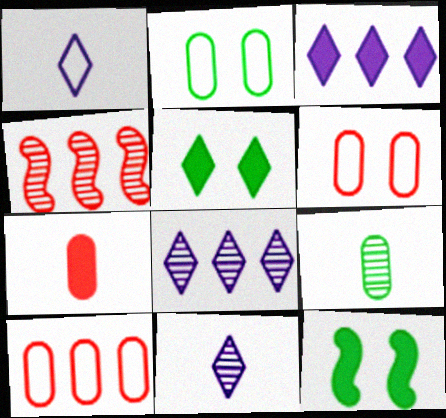[[3, 7, 12], 
[10, 11, 12]]